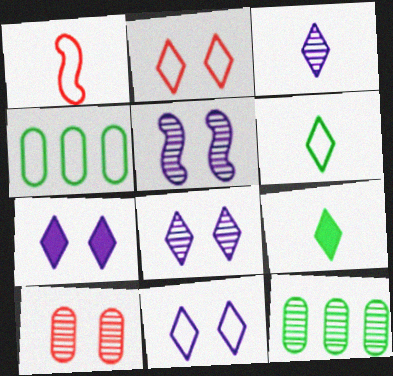[[1, 4, 11], 
[1, 7, 12], 
[7, 8, 11]]